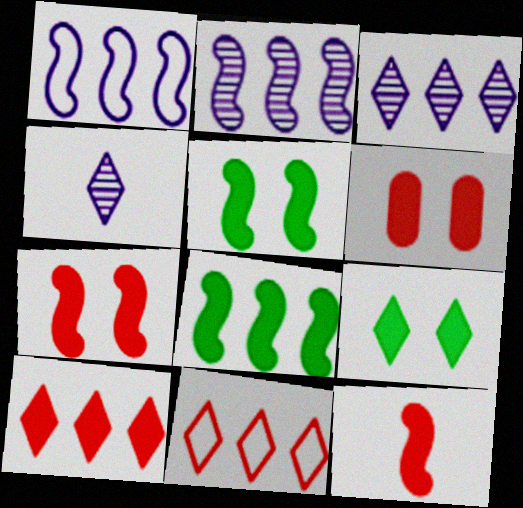[[4, 9, 11], 
[6, 10, 12]]